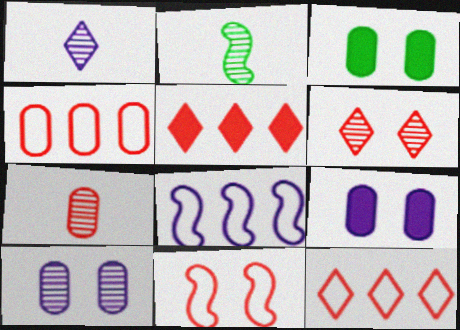[[1, 2, 7], 
[1, 8, 9], 
[2, 9, 12], 
[5, 7, 11]]